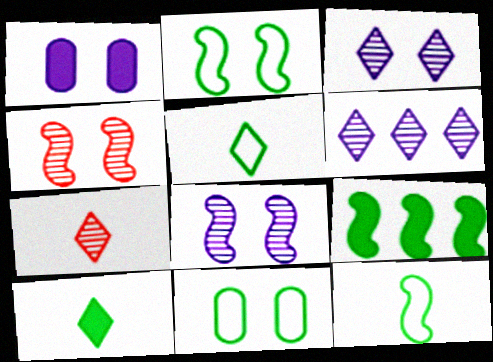[]